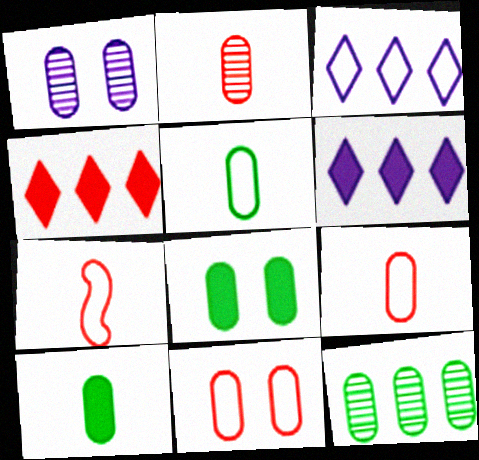[[1, 2, 12], 
[1, 8, 11], 
[5, 8, 12]]